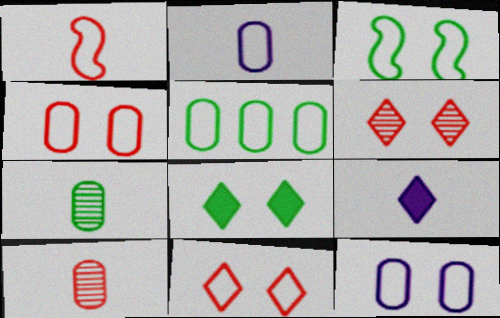[[1, 7, 9], 
[2, 4, 5], 
[3, 11, 12]]